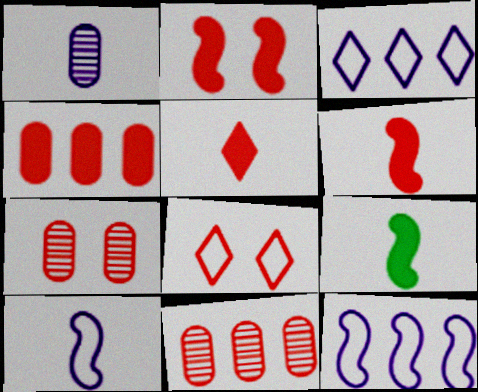[[2, 4, 5], 
[2, 7, 8], 
[3, 7, 9], 
[6, 8, 11]]